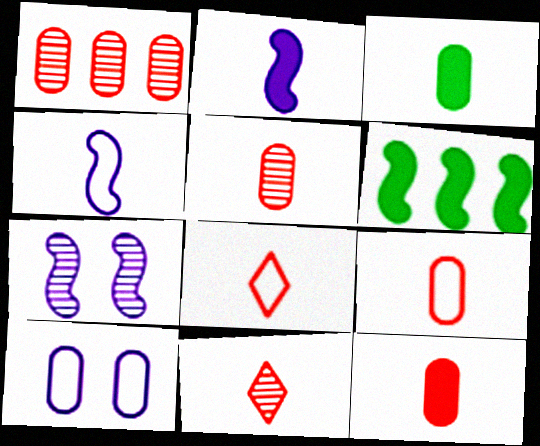[[1, 3, 10], 
[3, 4, 11], 
[5, 9, 12], 
[6, 10, 11]]